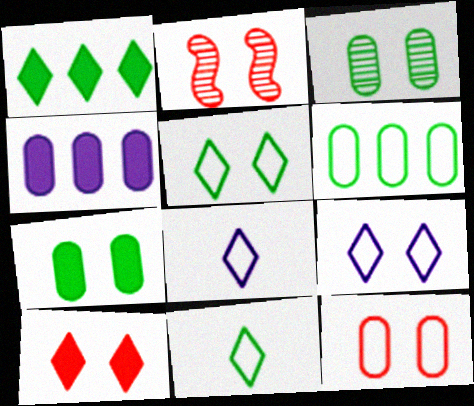[[2, 4, 11], 
[2, 7, 9], 
[2, 10, 12]]